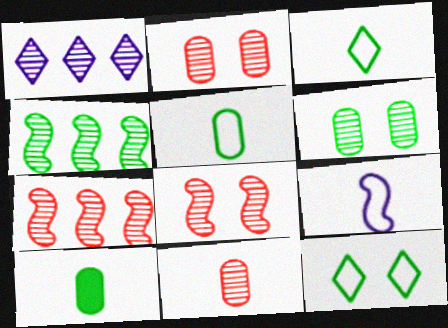[[4, 10, 12]]